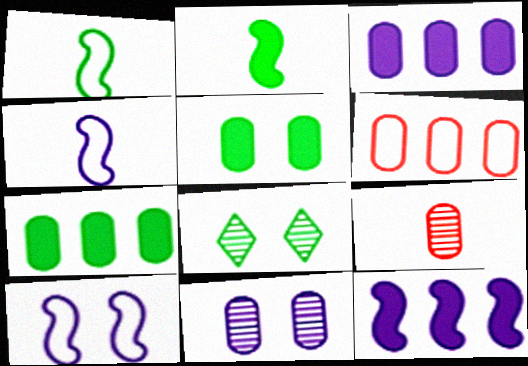[[1, 7, 8]]